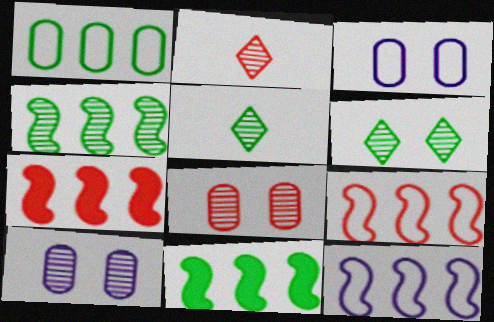[[2, 3, 11], 
[2, 4, 10], 
[3, 5, 7], 
[4, 7, 12]]